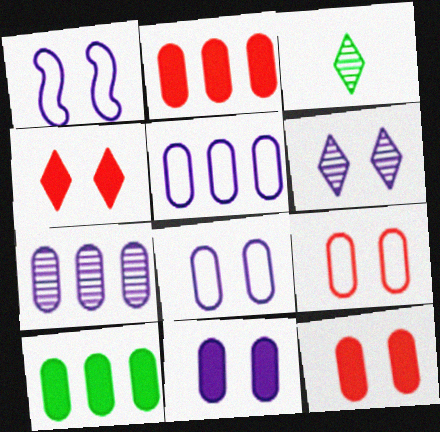[[1, 2, 3], 
[1, 6, 11]]